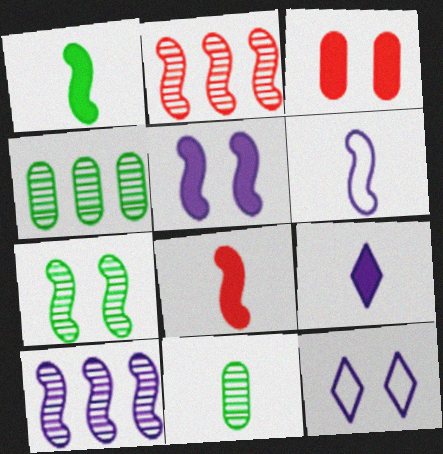[[3, 7, 12], 
[4, 8, 12], 
[5, 6, 10]]